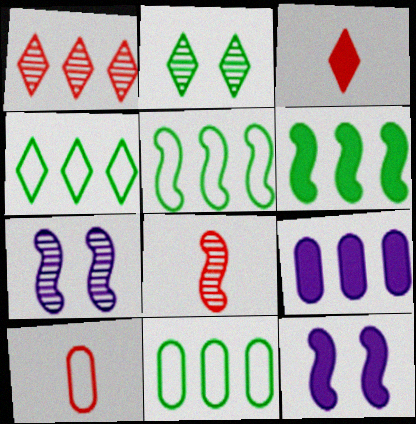[[1, 5, 9], 
[3, 7, 11], 
[3, 8, 10], 
[4, 5, 11], 
[5, 8, 12]]